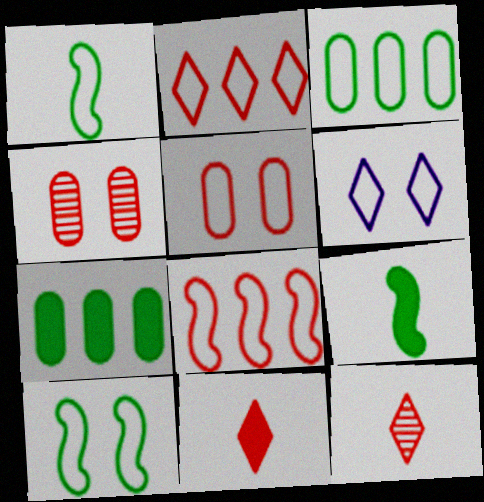[[4, 8, 11], 
[5, 6, 10]]